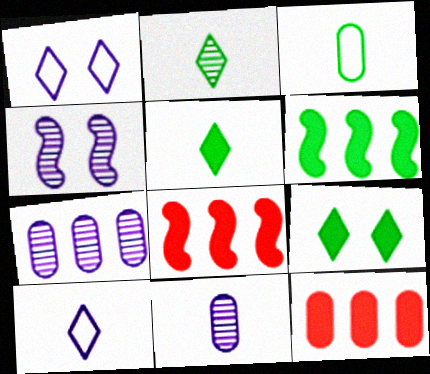[]